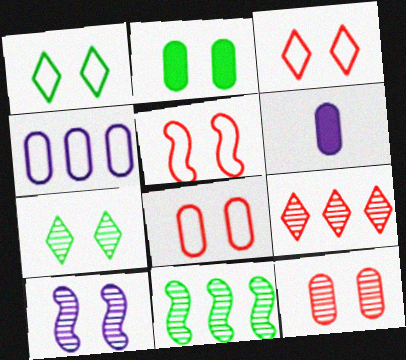[[2, 3, 10], 
[3, 5, 8], 
[3, 6, 11], 
[7, 10, 12]]